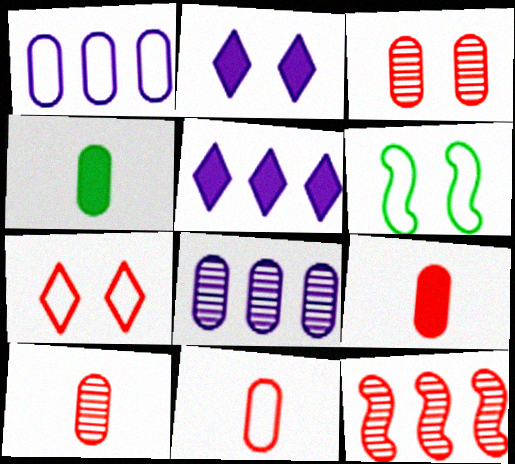[[1, 3, 4], 
[2, 3, 6], 
[5, 6, 10], 
[7, 9, 12], 
[9, 10, 11]]